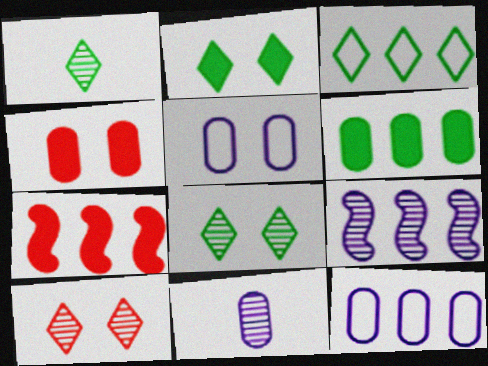[[1, 2, 3], 
[1, 5, 7]]